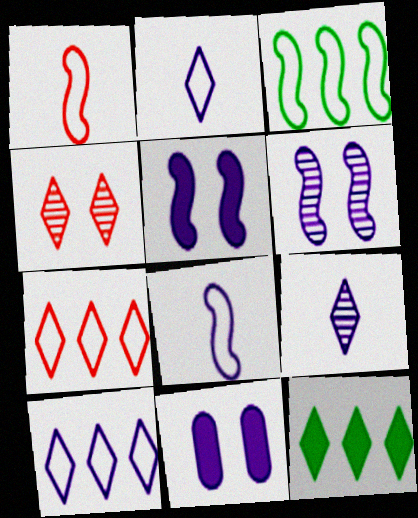[[2, 4, 12]]